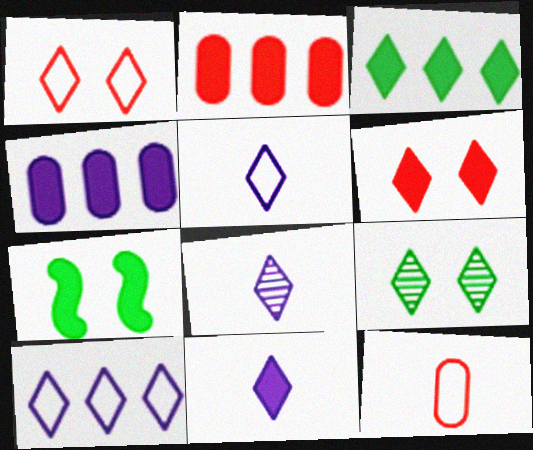[[1, 3, 8], 
[2, 7, 11], 
[3, 6, 11], 
[5, 8, 11]]